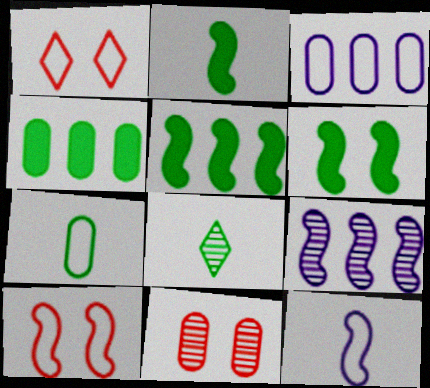[[2, 5, 6], 
[2, 7, 8], 
[2, 9, 10], 
[8, 9, 11]]